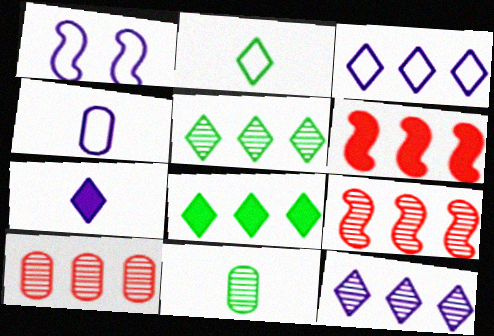[[1, 3, 4]]